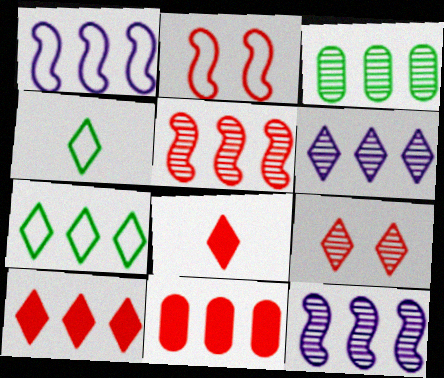[[1, 3, 10], 
[3, 5, 6], 
[6, 7, 10], 
[7, 11, 12]]